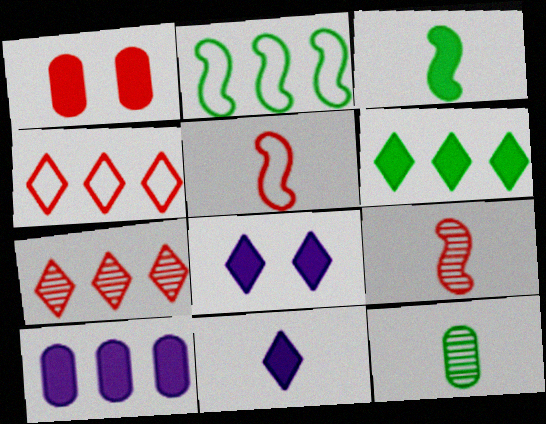[[1, 4, 9], 
[1, 5, 7], 
[2, 7, 10], 
[5, 11, 12]]